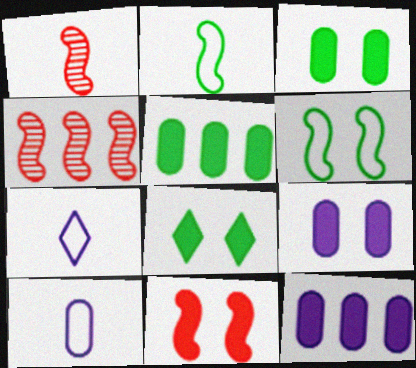[[3, 4, 7], 
[4, 8, 10], 
[8, 9, 11]]